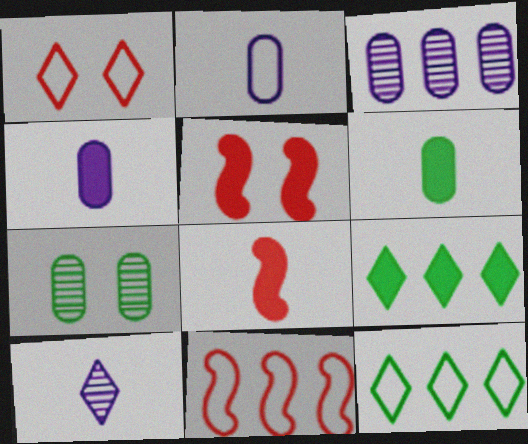[[1, 9, 10], 
[3, 9, 11], 
[4, 5, 9]]